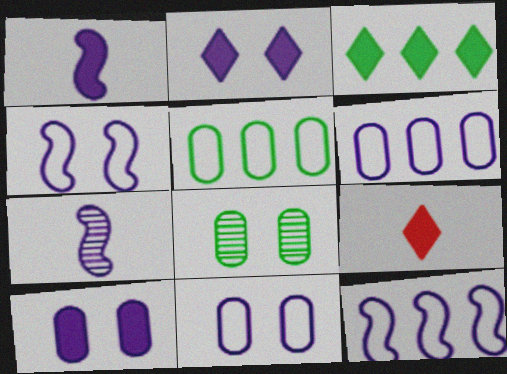[[2, 3, 9], 
[2, 6, 7], 
[8, 9, 12]]